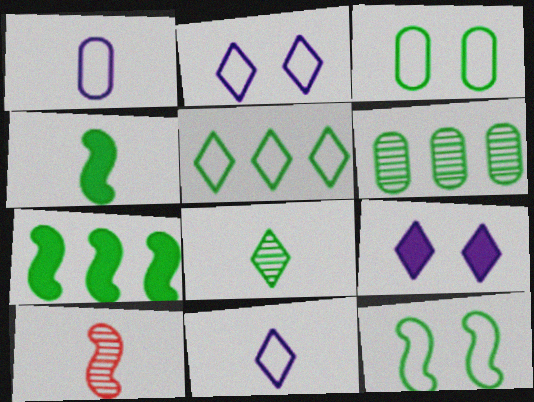[[3, 7, 8], 
[5, 6, 7]]